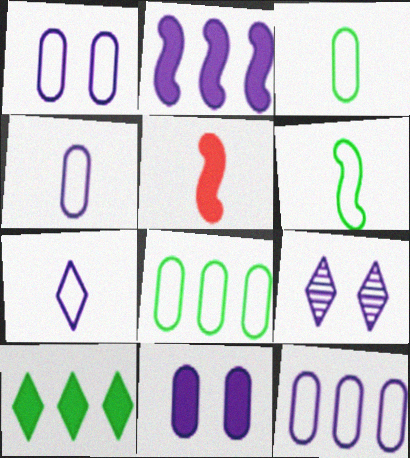[[1, 4, 12], 
[2, 4, 9], 
[5, 8, 9], 
[5, 10, 11]]